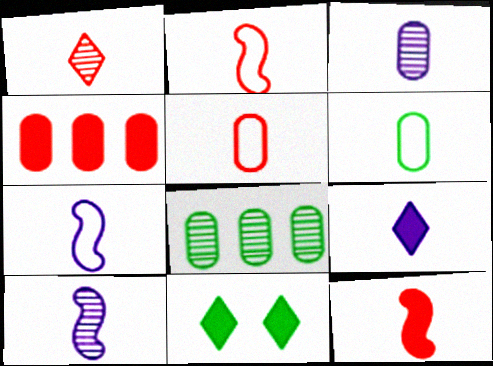[[1, 5, 12], 
[3, 7, 9]]